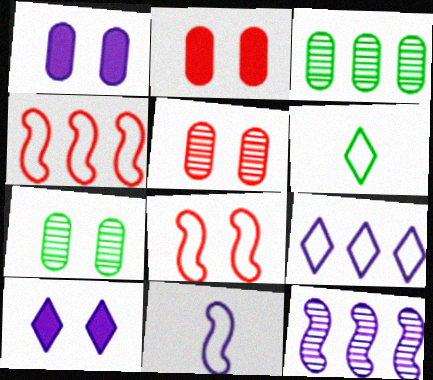[[2, 6, 12], 
[7, 8, 10]]